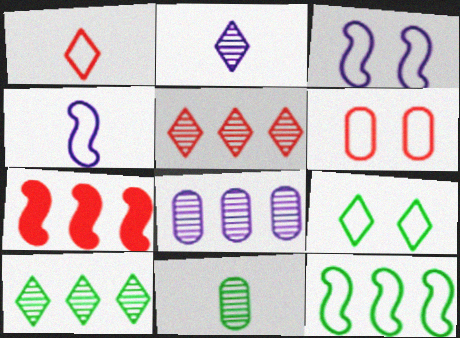[[3, 6, 9]]